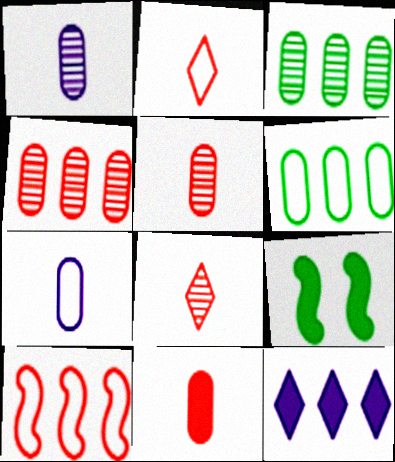[[3, 10, 12], 
[9, 11, 12]]